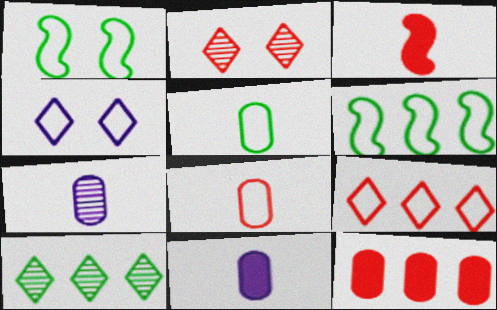[[2, 6, 11], 
[4, 6, 8]]